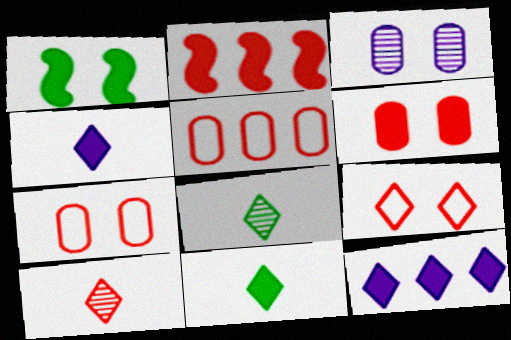[[1, 3, 9], 
[2, 7, 10], 
[8, 9, 12]]